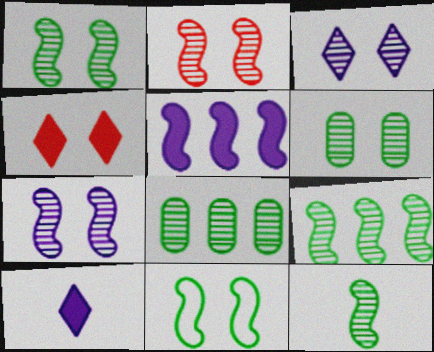[[1, 2, 7], 
[1, 9, 12], 
[2, 3, 6]]